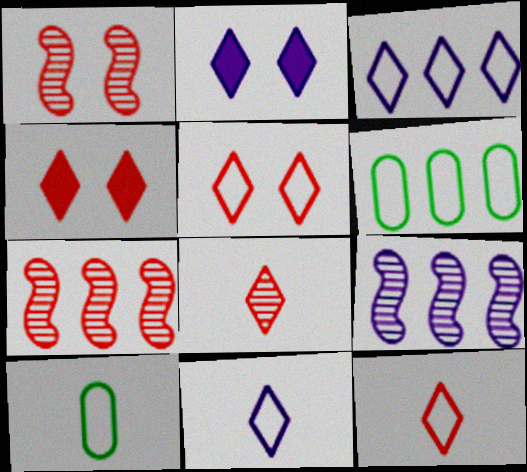[[2, 7, 10], 
[4, 9, 10]]